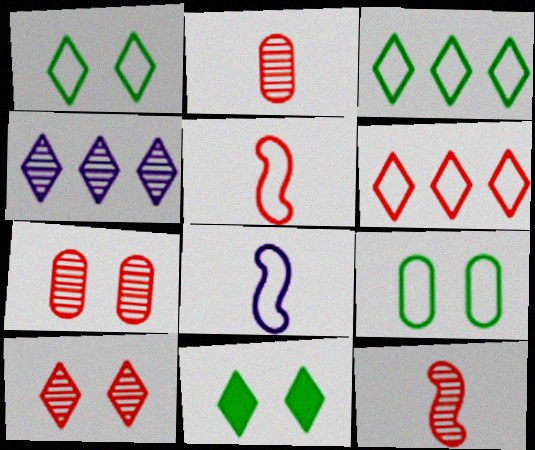[[6, 8, 9]]